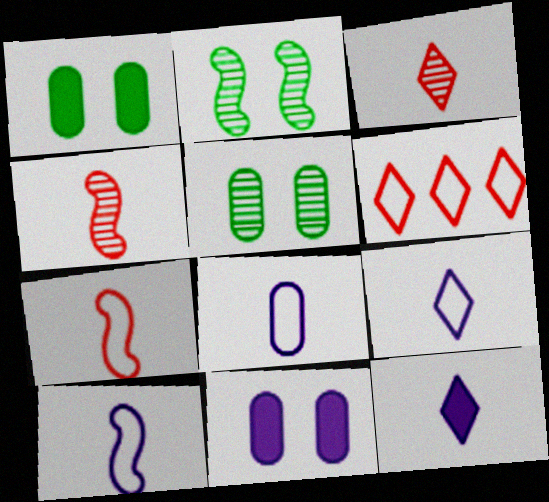[[8, 9, 10]]